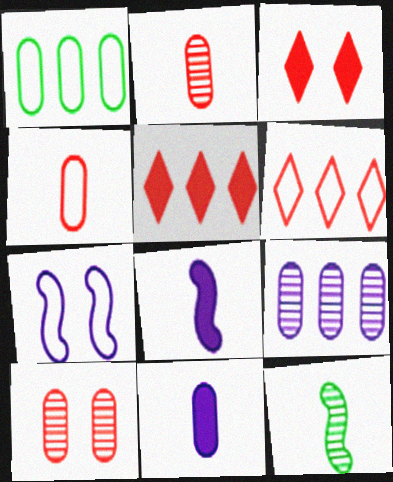[[1, 10, 11]]